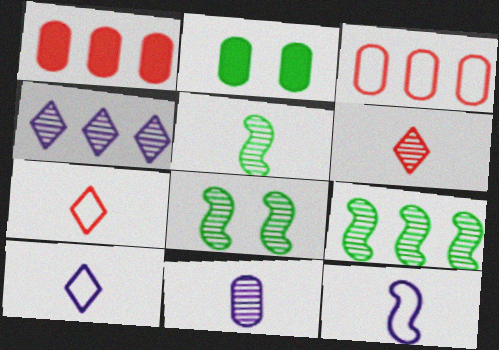[[1, 8, 10], 
[2, 3, 11], 
[5, 6, 11], 
[5, 8, 9]]